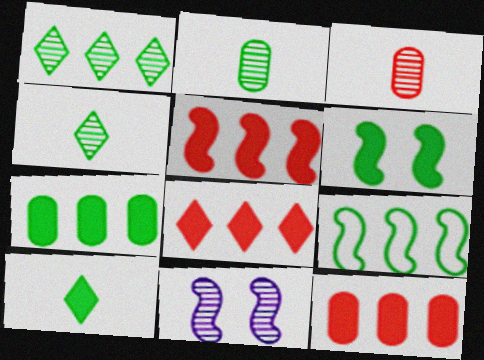[[1, 3, 11], 
[1, 7, 9], 
[5, 8, 12], 
[6, 7, 10]]